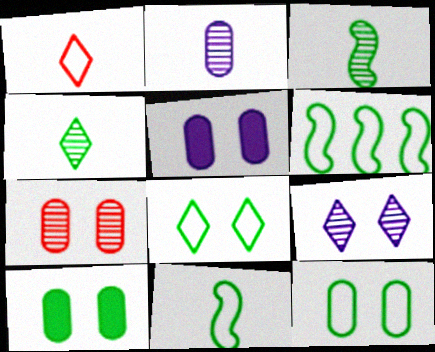[[4, 6, 10], 
[5, 7, 12]]